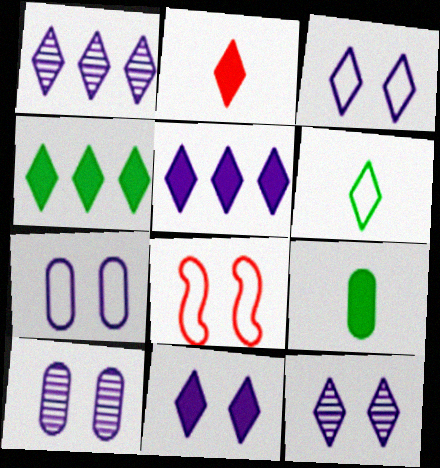[[1, 8, 9], 
[2, 4, 11], 
[3, 11, 12]]